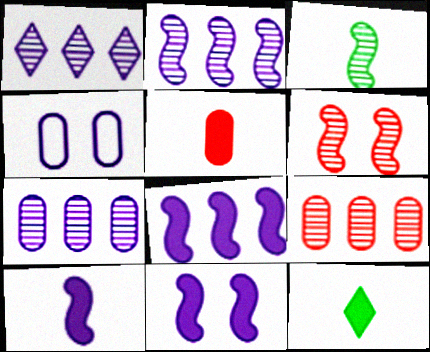[[1, 2, 7], 
[1, 4, 10], 
[2, 3, 6], 
[5, 10, 12], 
[8, 10, 11]]